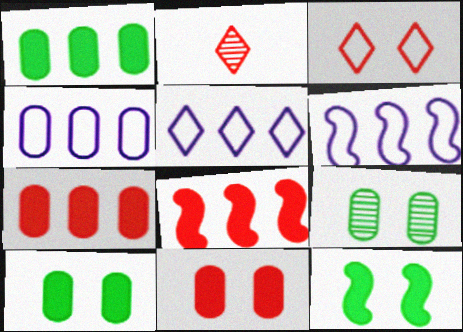[[2, 4, 12], 
[2, 6, 10], 
[4, 5, 6]]